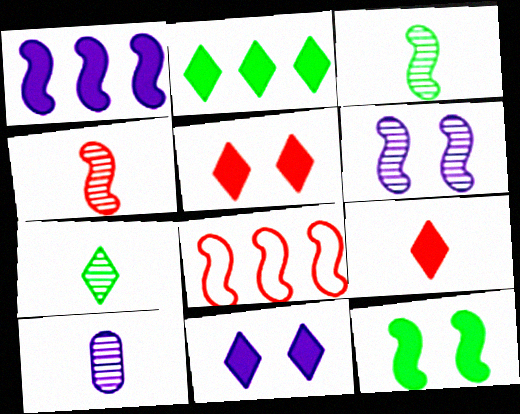[[2, 9, 11], 
[4, 7, 10]]